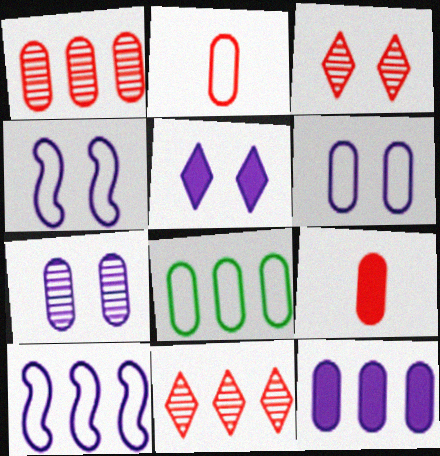[[1, 8, 12], 
[2, 6, 8], 
[4, 5, 7], 
[7, 8, 9]]